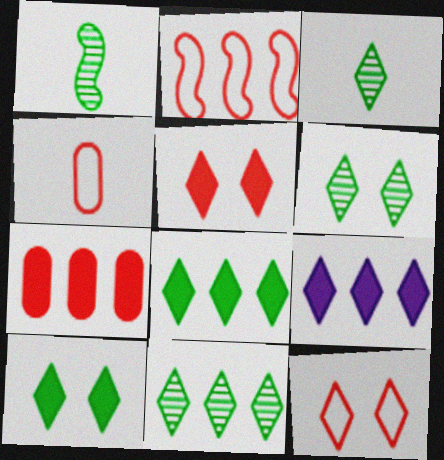[[2, 4, 12], 
[3, 6, 11], 
[3, 9, 12]]